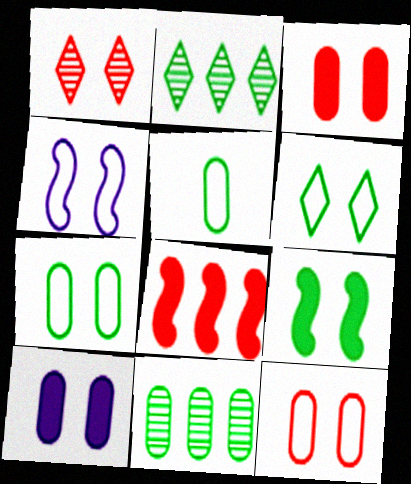[[2, 5, 9], 
[4, 6, 12]]